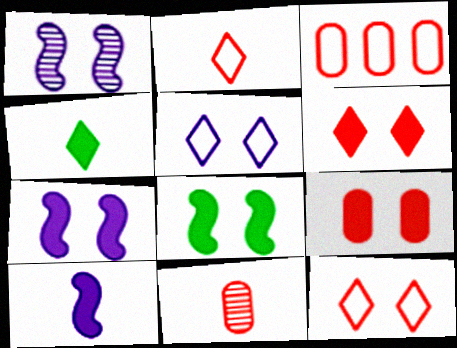[[1, 3, 4], 
[3, 9, 11]]